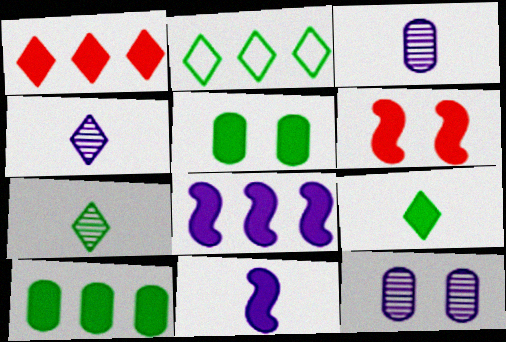[[1, 5, 11], 
[1, 8, 10], 
[2, 3, 6]]